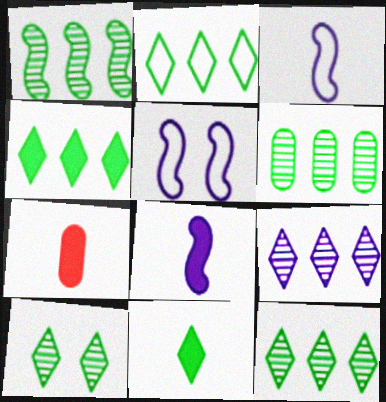[[1, 6, 12], 
[2, 4, 12], 
[2, 10, 11], 
[5, 7, 12], 
[7, 8, 11]]